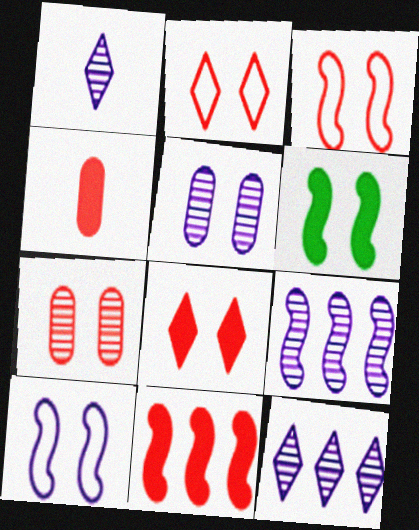[[1, 5, 9], 
[2, 5, 6], 
[3, 7, 8], 
[4, 8, 11]]